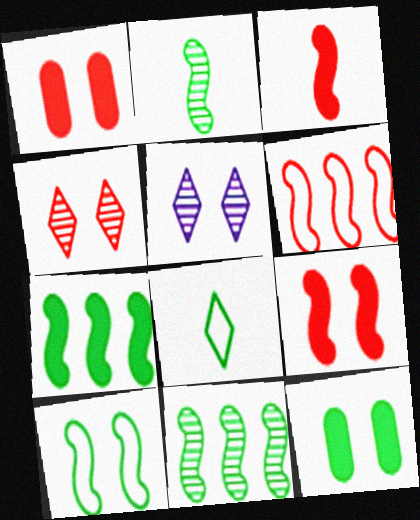[[1, 5, 10], 
[2, 7, 10], 
[8, 11, 12]]